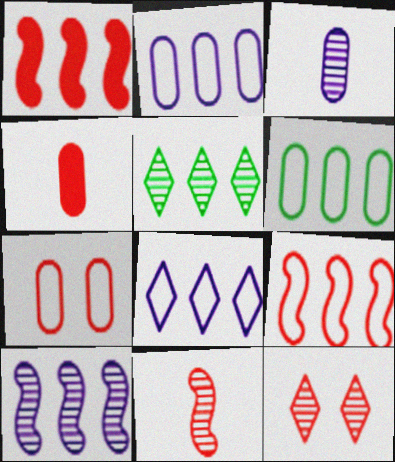[[1, 2, 5], 
[4, 9, 12], 
[6, 8, 9]]